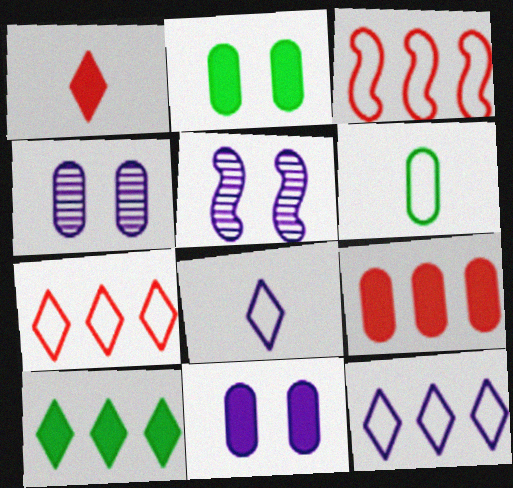[[4, 6, 9]]